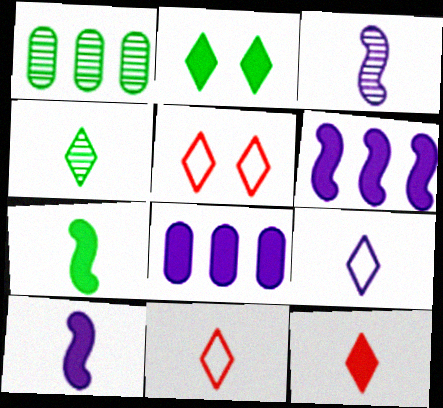[[1, 5, 10], 
[4, 9, 12]]